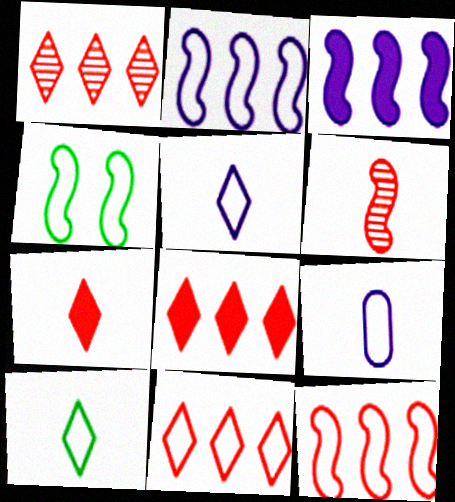[[1, 8, 11], 
[3, 4, 6], 
[4, 9, 11]]